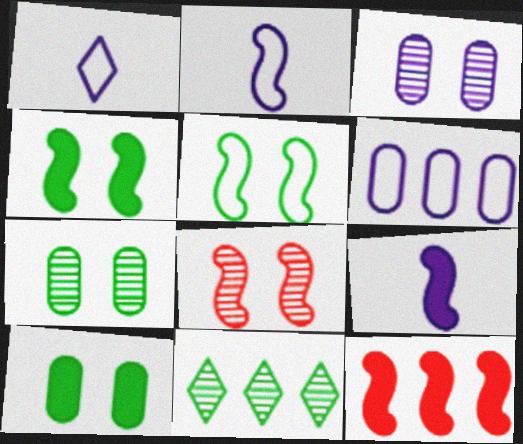[[1, 7, 12], 
[4, 9, 12], 
[6, 11, 12]]